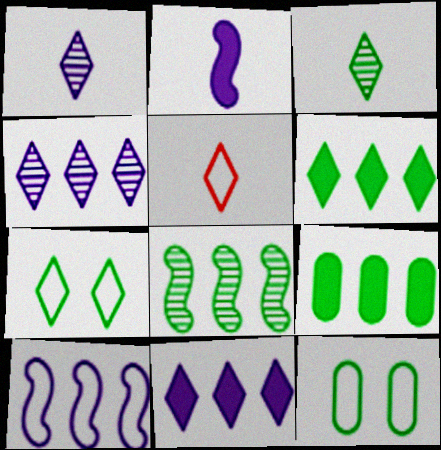[[3, 6, 7], 
[5, 10, 12]]